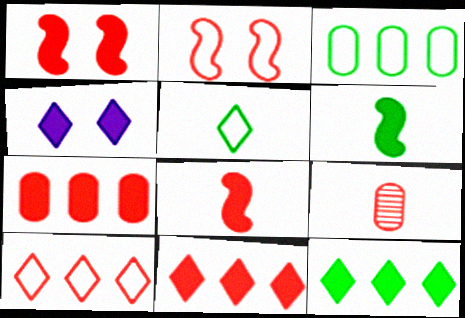[[1, 9, 10], 
[2, 9, 11], 
[4, 6, 7]]